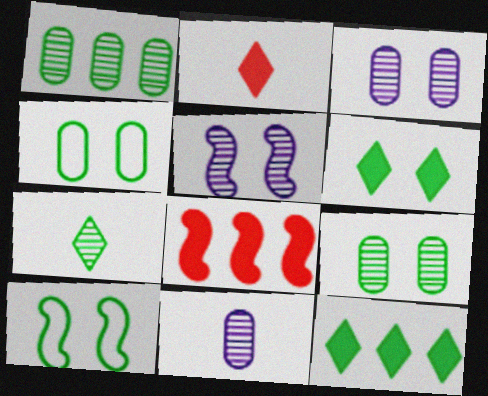[[6, 9, 10]]